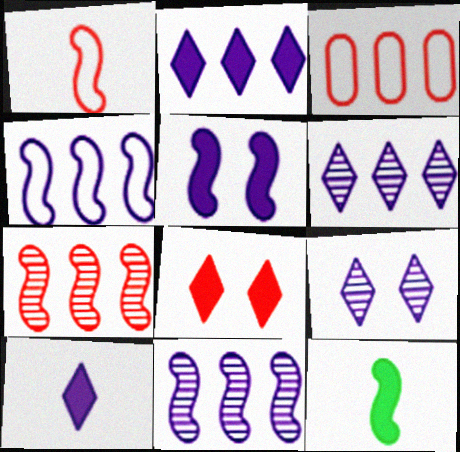[[3, 9, 12]]